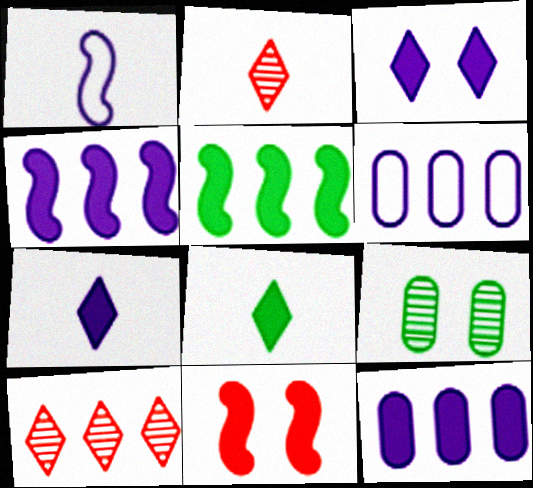[[5, 6, 10], 
[8, 11, 12]]